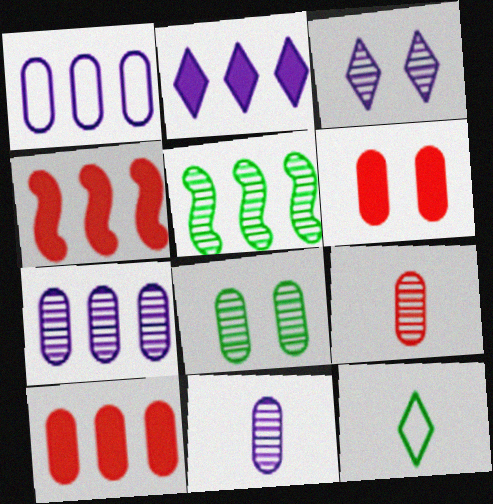[[3, 5, 9], 
[7, 8, 9]]